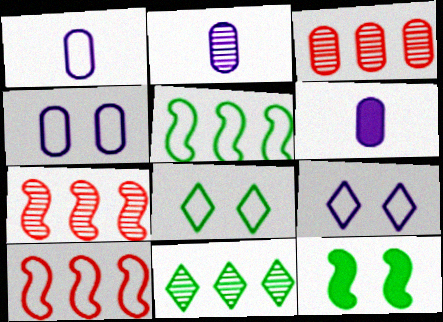[[1, 2, 6], 
[1, 8, 10], 
[6, 7, 8]]